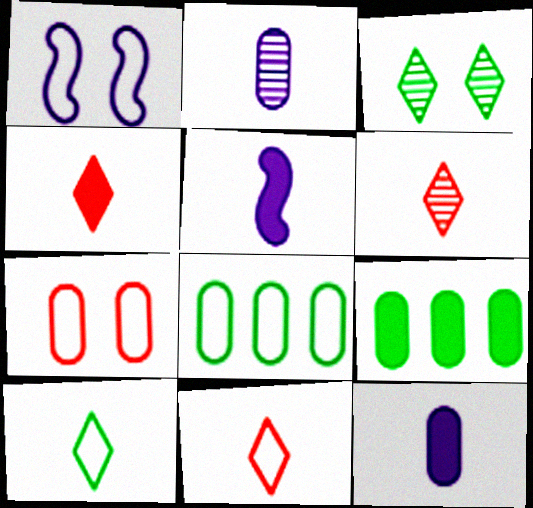[[1, 6, 9], 
[1, 8, 11], 
[2, 7, 9], 
[4, 6, 11]]